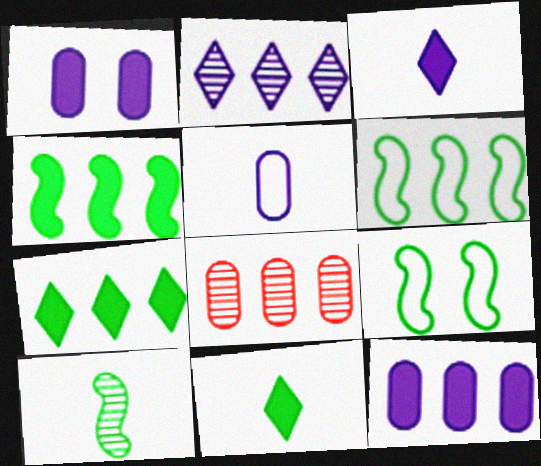[[3, 8, 9], 
[4, 9, 10]]